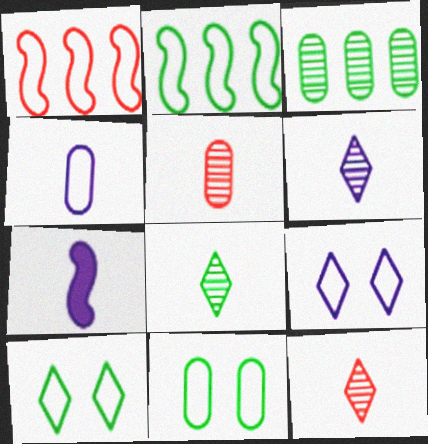[[1, 4, 10], 
[4, 6, 7], 
[6, 8, 12]]